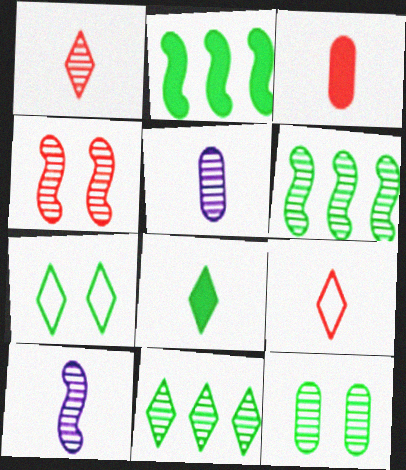[[4, 5, 11], 
[4, 6, 10], 
[7, 8, 11]]